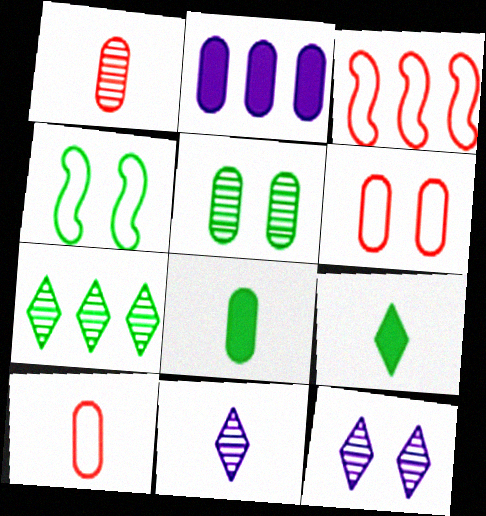[[2, 3, 7], 
[2, 5, 10], 
[3, 8, 12], 
[4, 7, 8]]